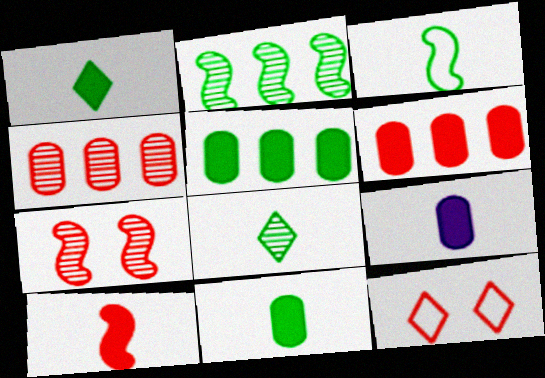[[1, 9, 10], 
[2, 9, 12], 
[3, 8, 11], 
[4, 10, 12]]